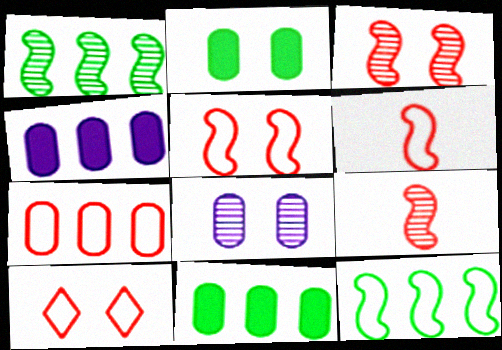[[6, 7, 10]]